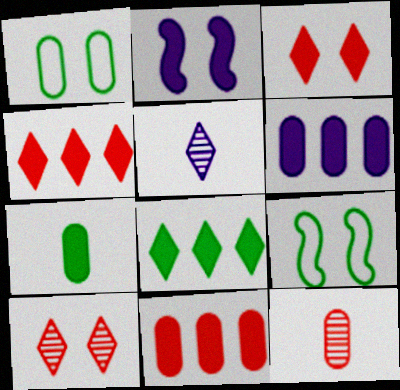[[1, 2, 10], 
[1, 6, 12], 
[2, 4, 7], 
[5, 9, 11]]